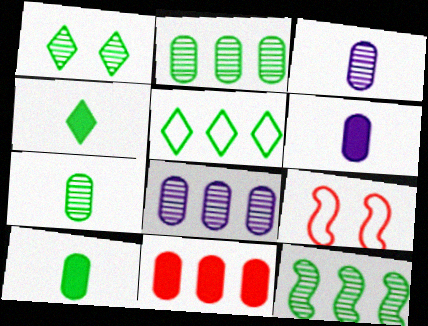[[1, 4, 5], 
[1, 7, 12], 
[4, 8, 9]]